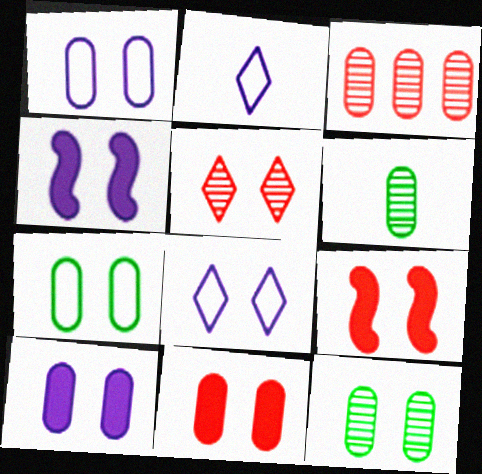[[1, 11, 12], 
[4, 5, 7], 
[8, 9, 12]]